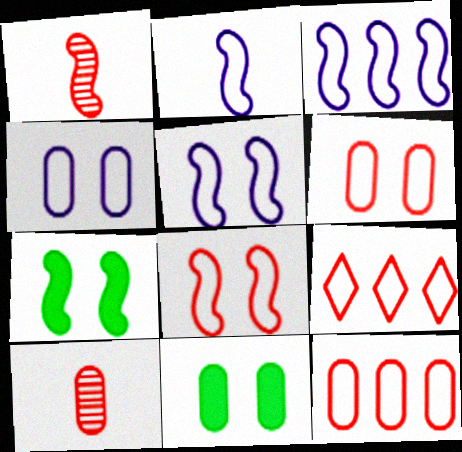[[1, 3, 7], 
[2, 3, 5]]